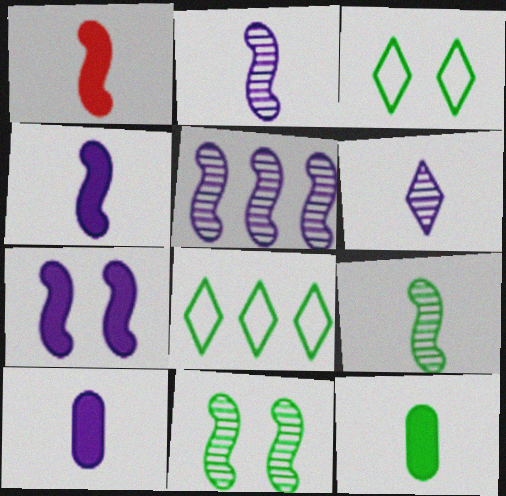[[8, 11, 12]]